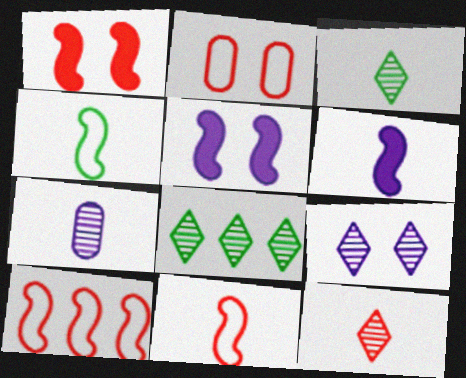[[2, 6, 8], 
[8, 9, 12]]